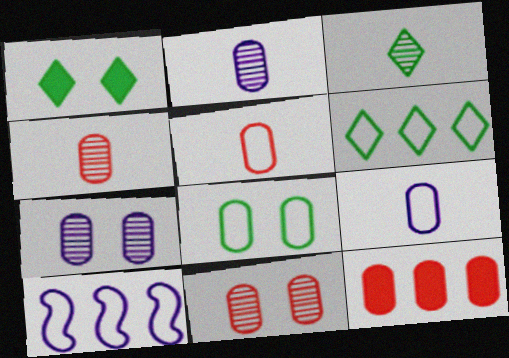[[1, 3, 6], 
[1, 4, 10], 
[2, 8, 12], 
[5, 11, 12]]